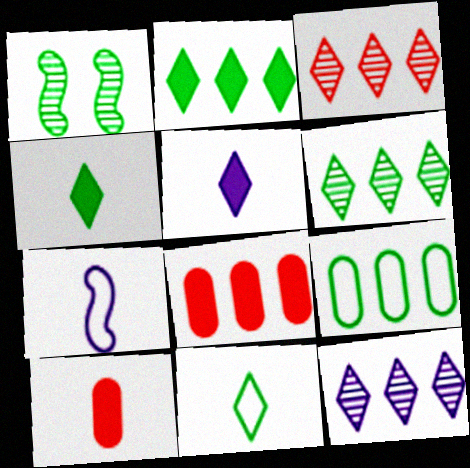[[1, 4, 9], 
[3, 6, 12]]